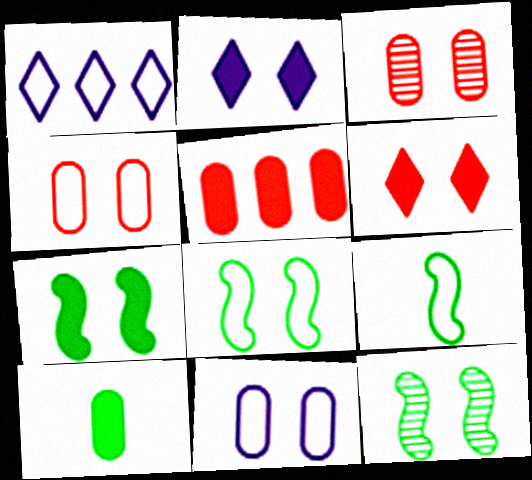[[1, 4, 9], 
[2, 3, 8], 
[2, 4, 12], 
[6, 11, 12], 
[7, 8, 12]]